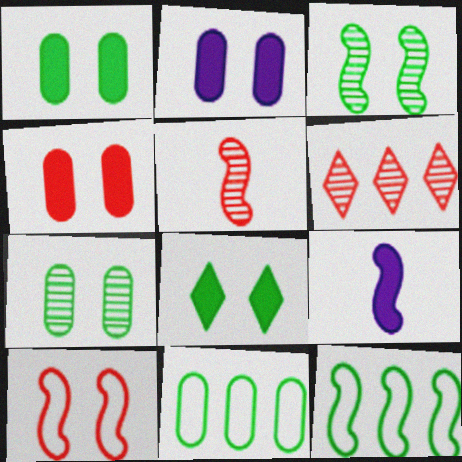[[1, 2, 4]]